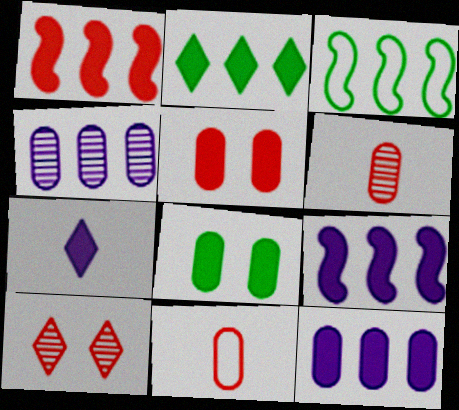[[1, 2, 12], 
[1, 7, 8], 
[1, 10, 11], 
[4, 8, 11]]